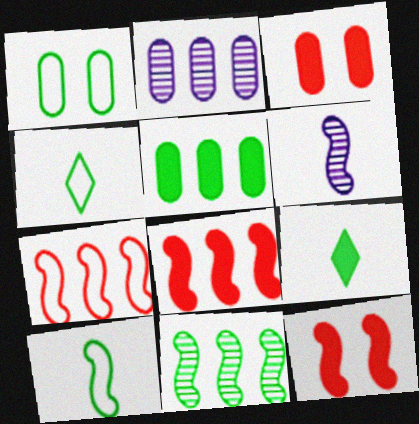[[1, 9, 11], 
[2, 4, 12]]